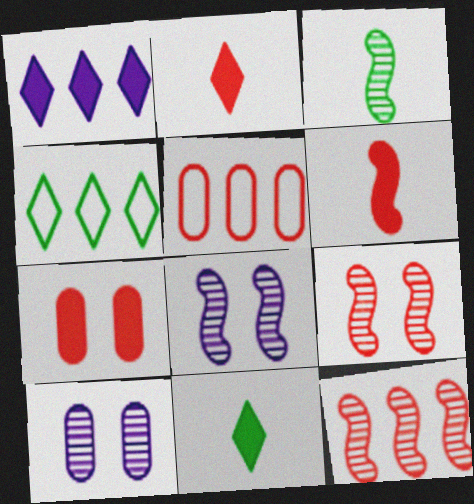[[2, 5, 9], 
[3, 8, 12], 
[4, 6, 10], 
[5, 8, 11]]